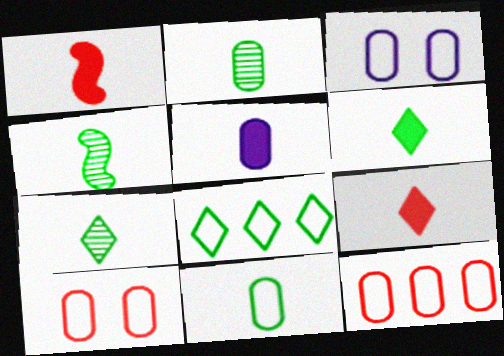[[1, 5, 6], 
[2, 4, 7], 
[3, 11, 12], 
[4, 6, 11]]